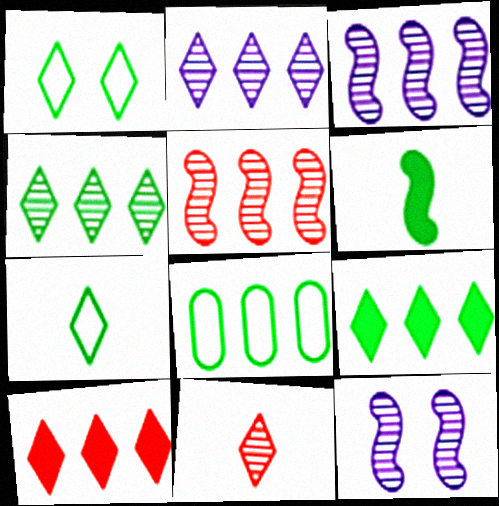[[3, 8, 10]]